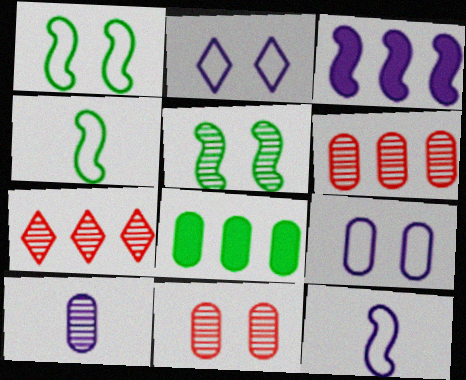[[2, 3, 10], 
[5, 7, 10]]